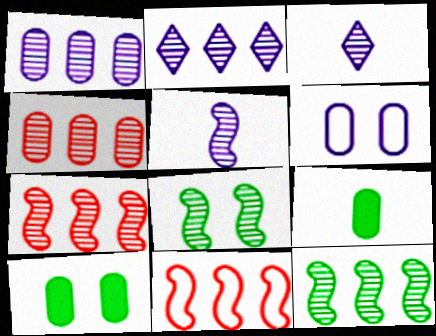[[2, 4, 12], 
[3, 4, 8], 
[3, 10, 11], 
[4, 6, 9], 
[5, 7, 8]]